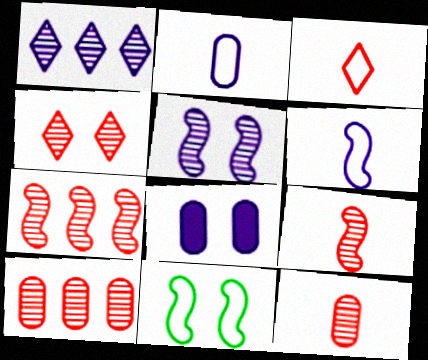[[1, 6, 8], 
[4, 7, 12], 
[4, 8, 11], 
[4, 9, 10]]